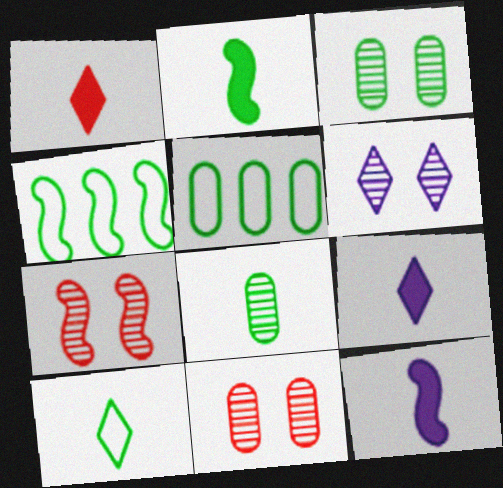[[2, 8, 10], 
[3, 6, 7], 
[4, 7, 12], 
[4, 9, 11], 
[5, 7, 9]]